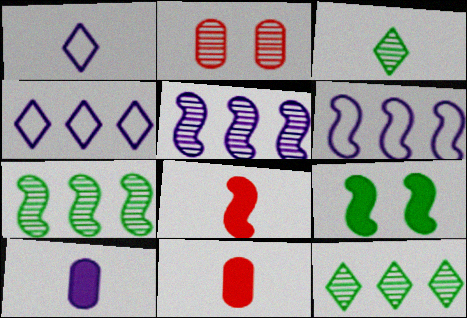[[2, 3, 5]]